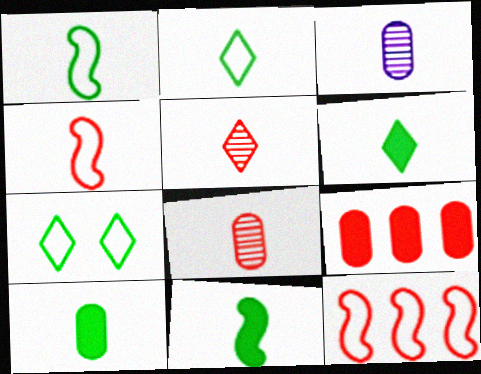[[3, 4, 6], 
[6, 10, 11]]